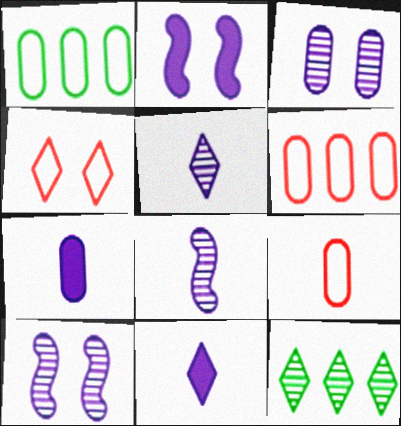[[2, 9, 12], 
[4, 11, 12]]